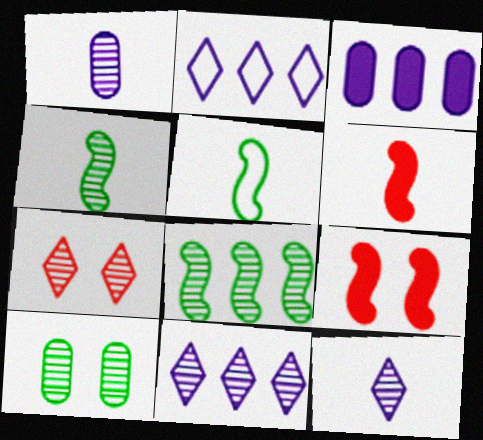[[1, 7, 8], 
[2, 6, 10], 
[3, 5, 7]]